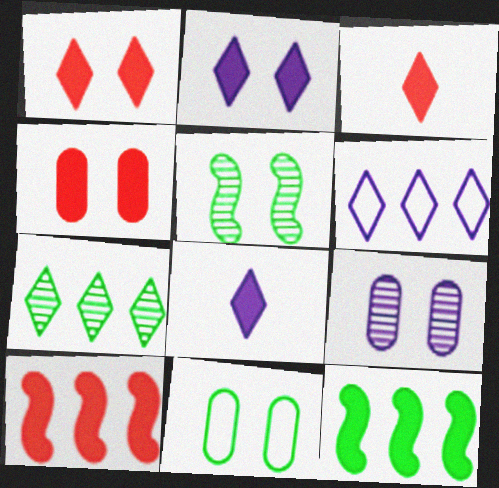[[3, 4, 10], 
[4, 8, 12], 
[4, 9, 11]]